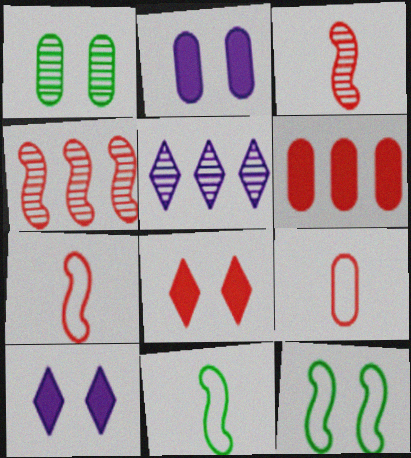[[1, 3, 5], 
[4, 8, 9]]